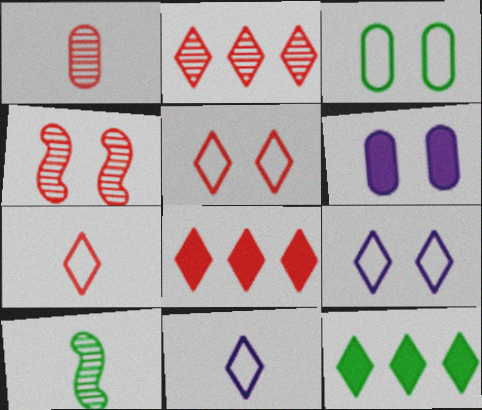[[1, 2, 4], 
[3, 10, 12]]